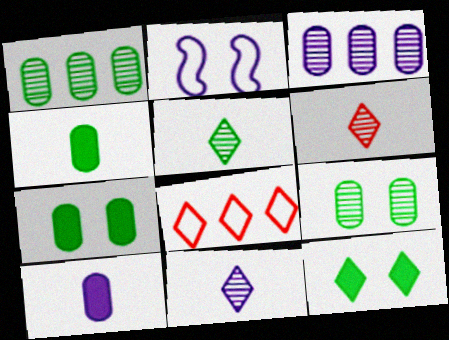[[5, 6, 11], 
[8, 11, 12]]